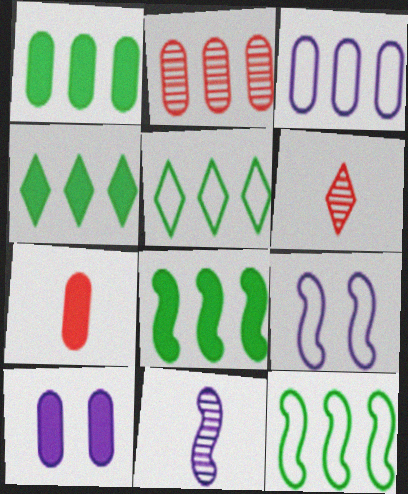[[1, 2, 3], 
[1, 4, 8], 
[1, 6, 9], 
[1, 7, 10], 
[6, 10, 12]]